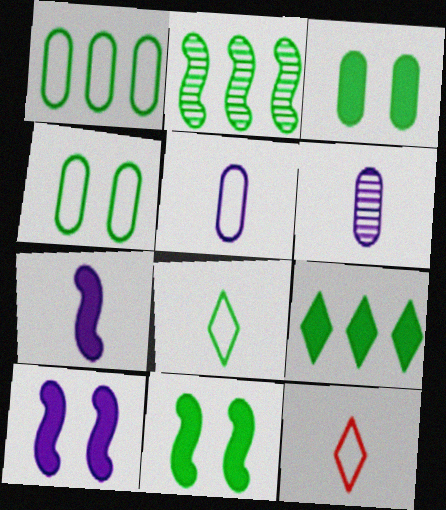[[1, 2, 9], 
[2, 3, 8]]